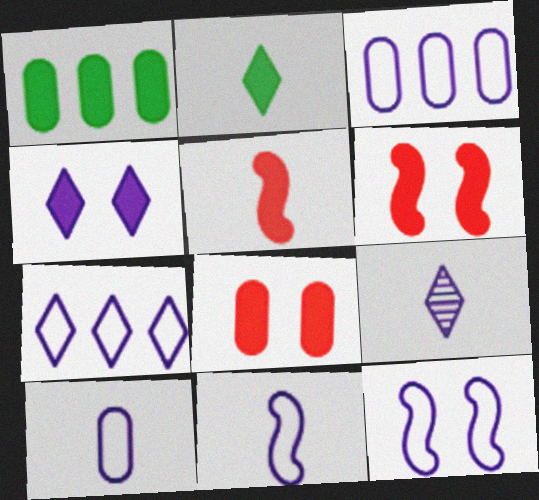[[1, 4, 5], 
[4, 7, 9], 
[7, 10, 12]]